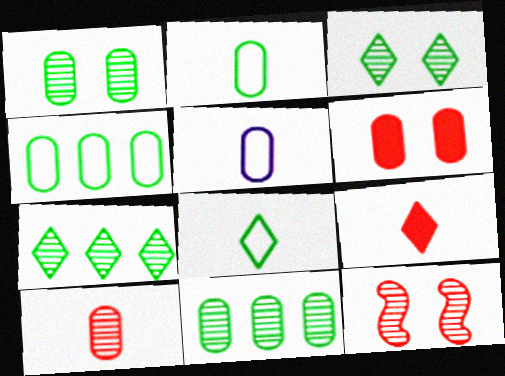[[5, 6, 11]]